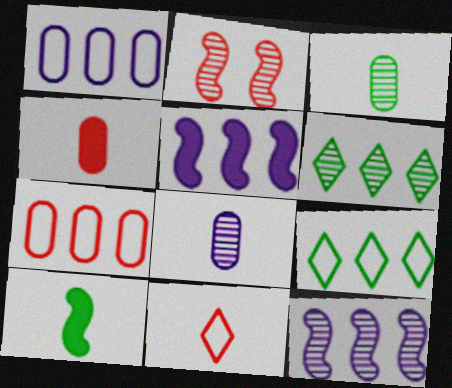[[2, 6, 8], 
[5, 6, 7], 
[8, 10, 11]]